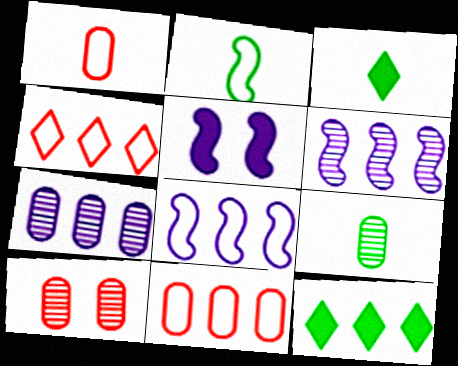[[2, 3, 9], 
[3, 8, 10], 
[4, 5, 9], 
[6, 11, 12], 
[7, 9, 10]]